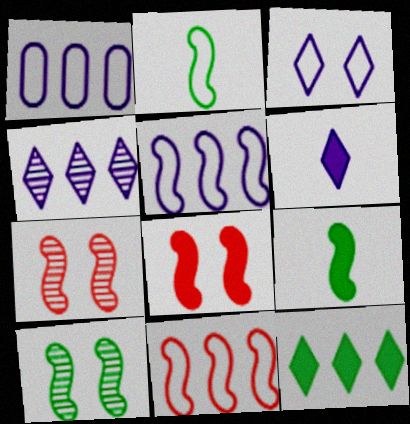[[3, 4, 6], 
[5, 7, 9]]